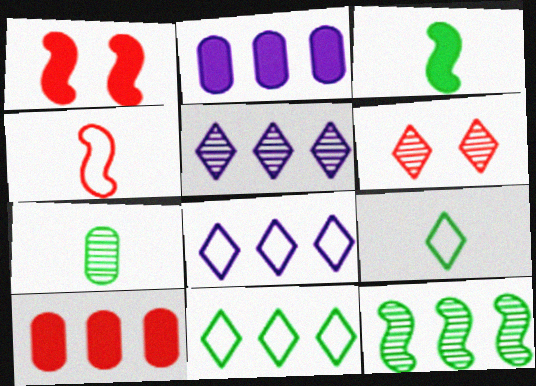[[1, 7, 8], 
[3, 7, 9], 
[4, 6, 10], 
[8, 10, 12]]